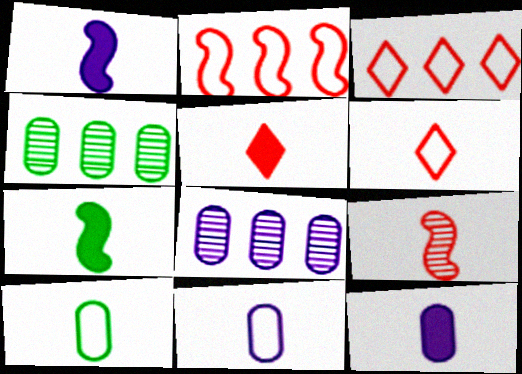[[5, 7, 12]]